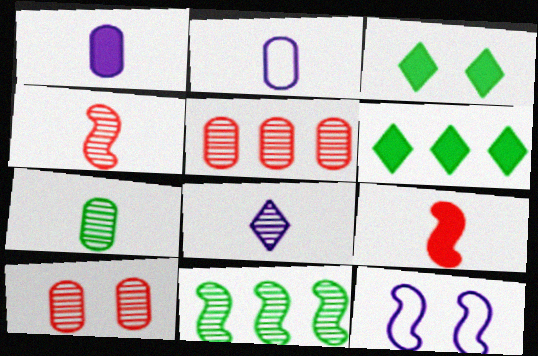[[3, 10, 12], 
[4, 7, 8], 
[8, 10, 11], 
[9, 11, 12]]